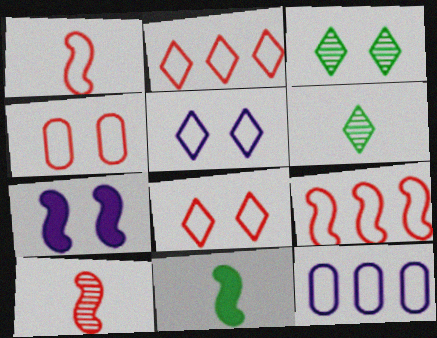[[1, 2, 4], 
[3, 4, 7]]